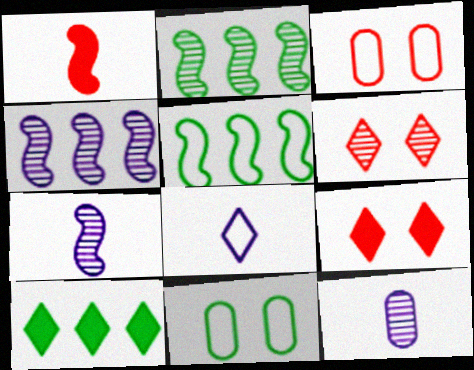[[2, 6, 12], 
[3, 5, 8], 
[3, 7, 10], 
[5, 9, 12], 
[6, 8, 10]]